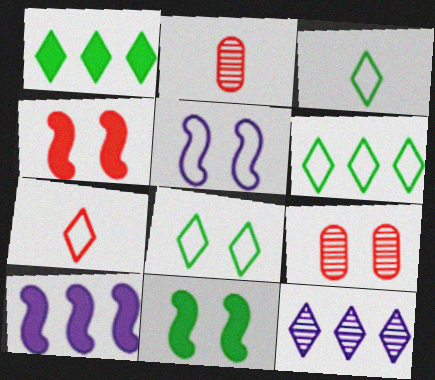[[1, 2, 5], 
[2, 8, 10], 
[3, 6, 8], 
[3, 9, 10]]